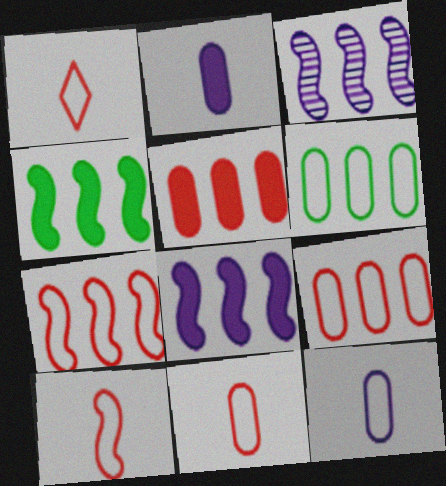[[1, 10, 11], 
[3, 4, 7]]